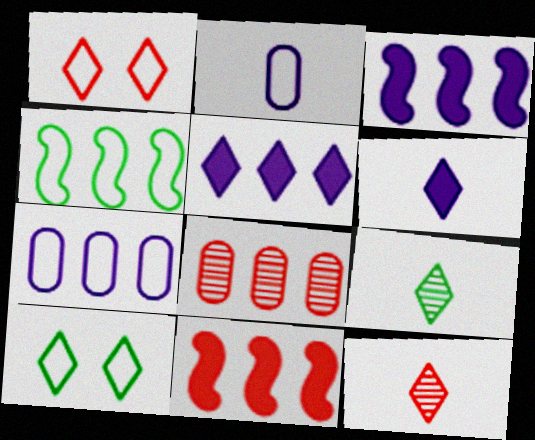[[1, 2, 4], 
[1, 5, 9], 
[4, 5, 8], 
[5, 10, 12]]